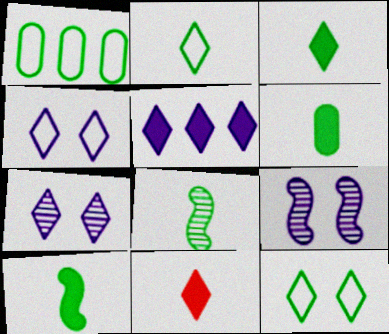[[1, 9, 11], 
[2, 6, 8], 
[3, 6, 10]]